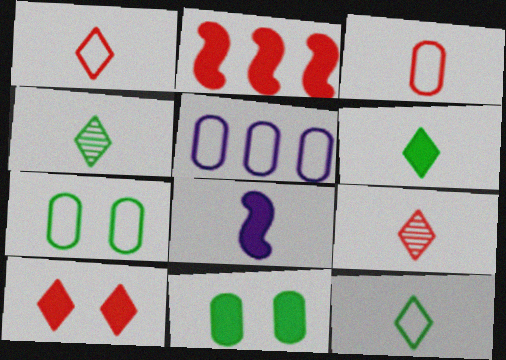[[3, 4, 8], 
[3, 5, 7], 
[4, 6, 12]]